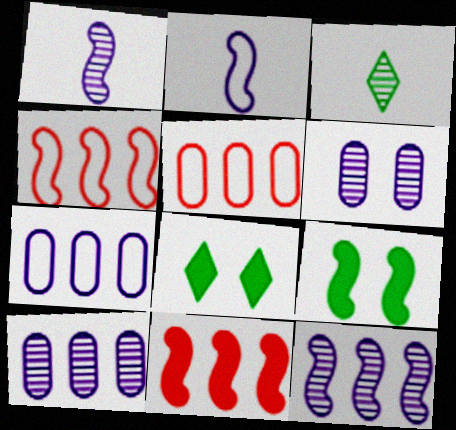[[1, 4, 9], 
[1, 5, 8]]